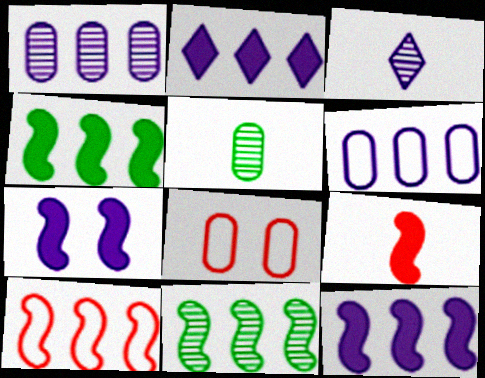[[3, 4, 8], 
[3, 6, 7], 
[4, 7, 9], 
[10, 11, 12]]